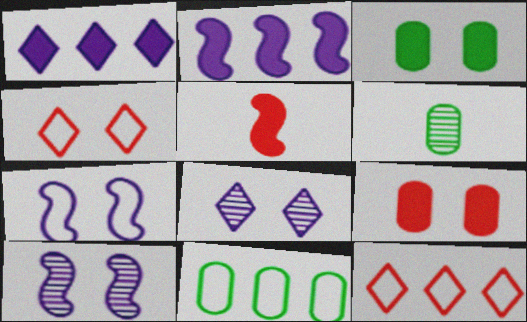[[1, 3, 5], 
[2, 4, 6], 
[3, 4, 10], 
[3, 6, 11], 
[5, 8, 11]]